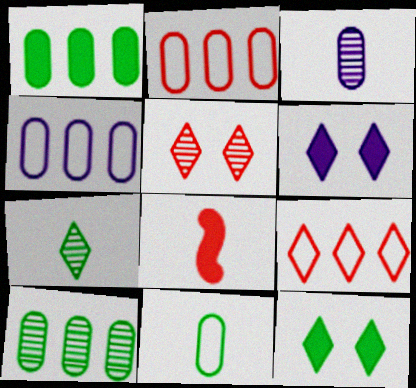[[1, 6, 8], 
[2, 5, 8], 
[6, 7, 9]]